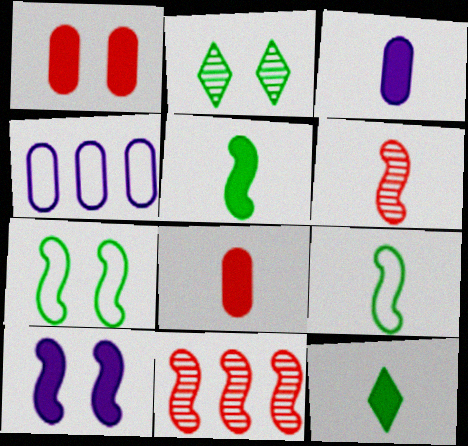[[9, 10, 11]]